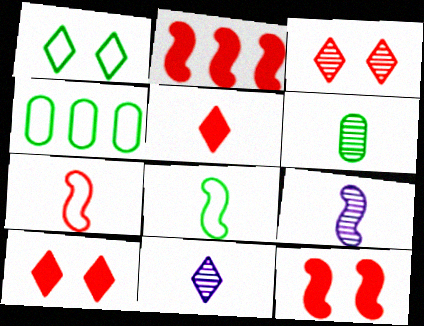[[1, 4, 8], 
[4, 9, 10], 
[4, 11, 12]]